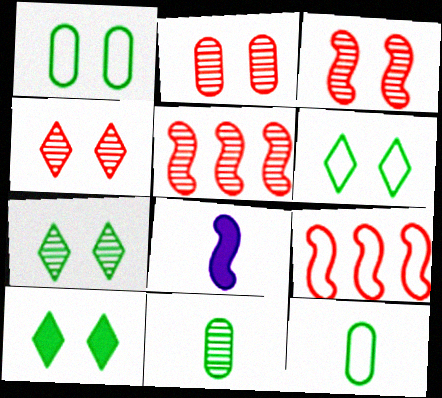[[2, 3, 4], 
[6, 7, 10]]